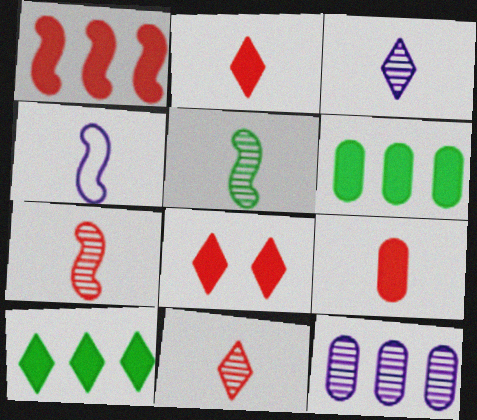[[1, 8, 9]]